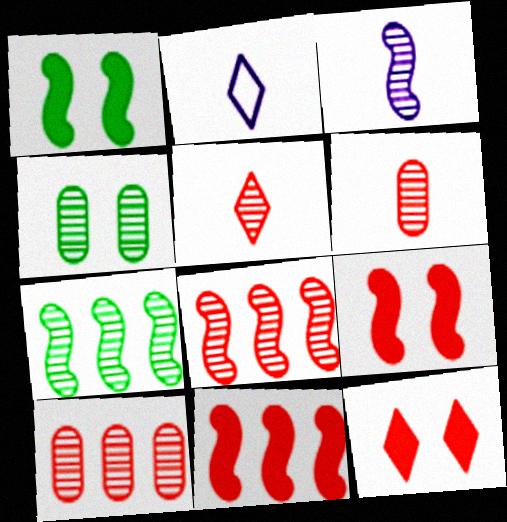[[1, 2, 10], 
[2, 4, 11]]